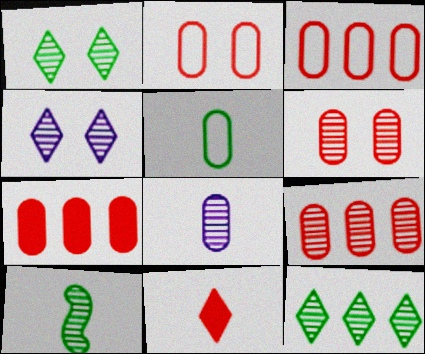[[3, 7, 9], 
[4, 9, 10]]